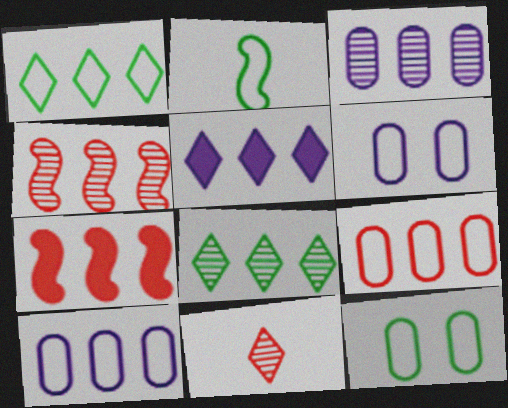[[1, 2, 12], 
[1, 3, 7], 
[3, 4, 8], 
[7, 8, 10]]